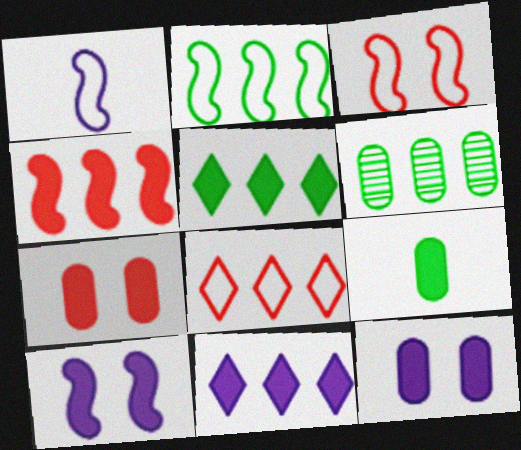[[1, 2, 3], 
[2, 5, 6]]